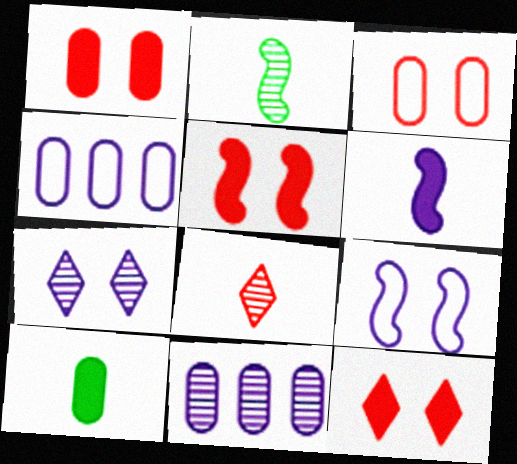[[1, 5, 12], 
[2, 4, 12], 
[3, 10, 11], 
[4, 6, 7]]